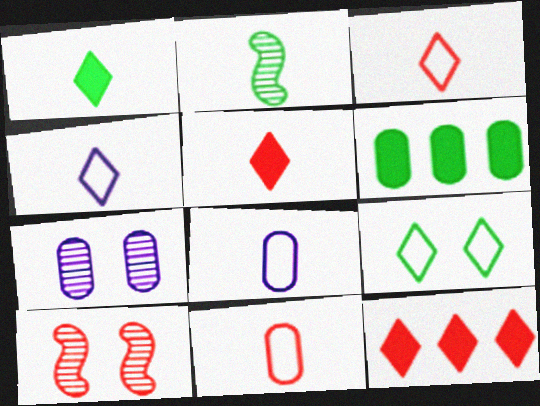[[2, 5, 8], 
[2, 6, 9], 
[4, 6, 10], 
[6, 7, 11], 
[10, 11, 12]]